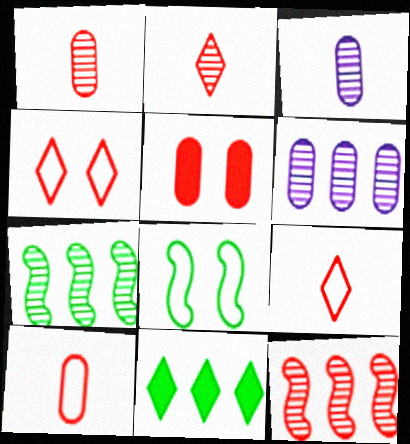[[5, 9, 12]]